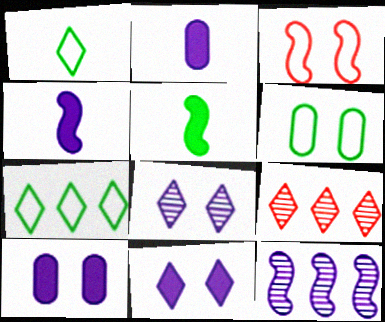[[1, 9, 11], 
[3, 5, 12], 
[4, 6, 9]]